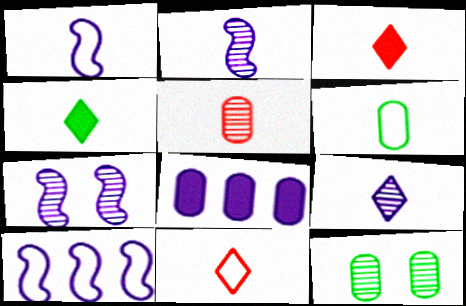[[1, 4, 5], 
[1, 6, 11], 
[2, 3, 6], 
[3, 10, 12], 
[4, 9, 11]]